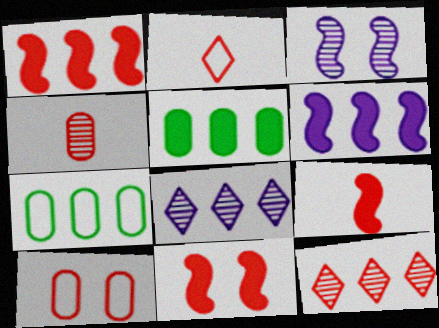[[1, 7, 8], 
[1, 9, 11], 
[2, 3, 5], 
[2, 4, 9], 
[6, 7, 12], 
[9, 10, 12]]